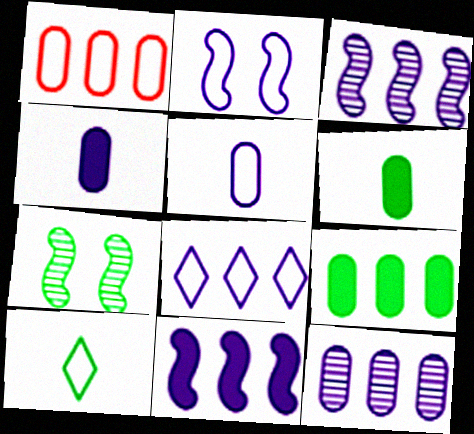[[1, 2, 10], 
[1, 9, 12], 
[2, 5, 8], 
[7, 9, 10], 
[8, 11, 12]]